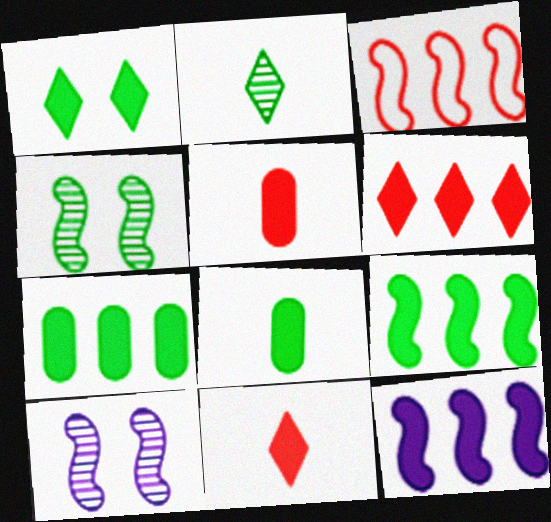[[1, 5, 12], 
[1, 8, 9], 
[6, 7, 12]]